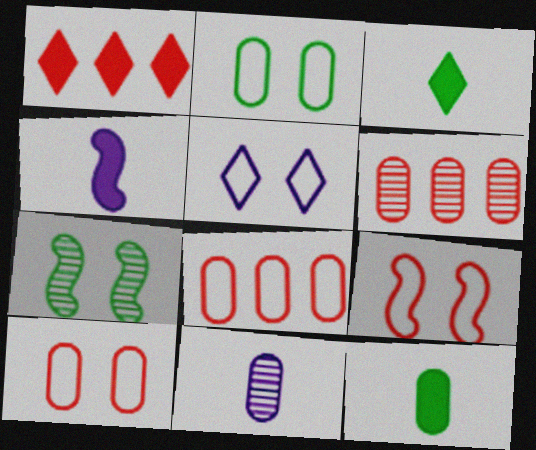[[2, 5, 9]]